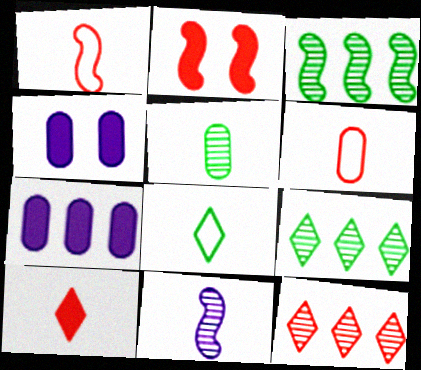[[1, 4, 9], 
[2, 6, 12]]